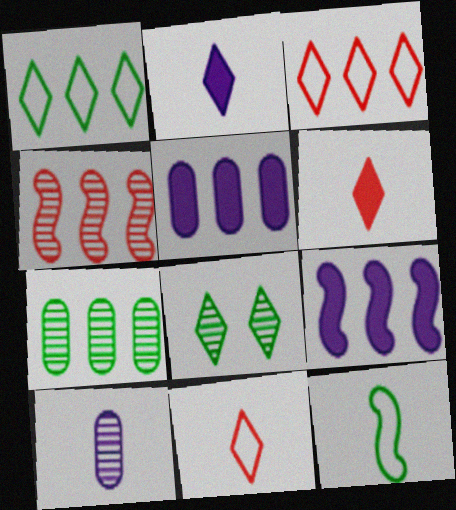[[1, 4, 5], 
[2, 3, 8], 
[3, 7, 9], 
[4, 8, 10], 
[6, 10, 12]]